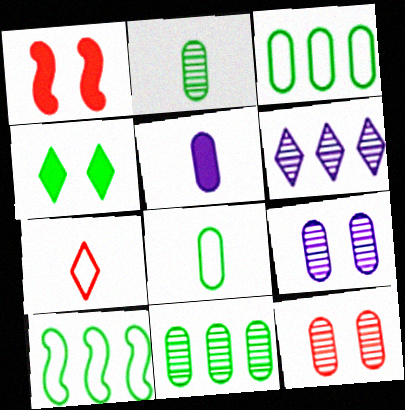[[1, 6, 8], 
[2, 4, 10], 
[3, 5, 12], 
[4, 6, 7]]